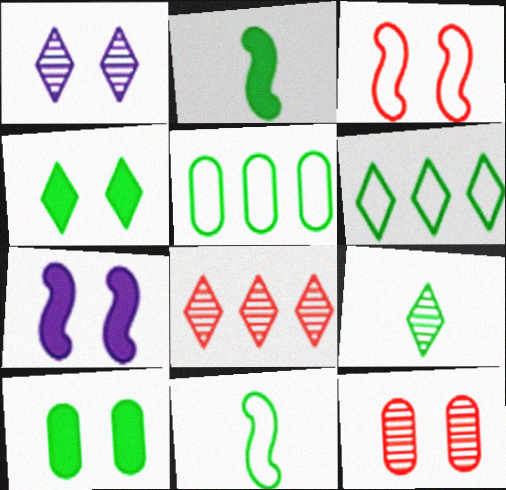[[1, 3, 10], 
[1, 8, 9], 
[4, 6, 9]]